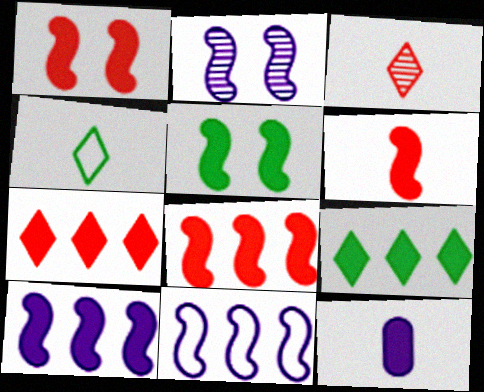[[1, 6, 8], 
[1, 9, 12], 
[5, 6, 10], 
[5, 7, 12]]